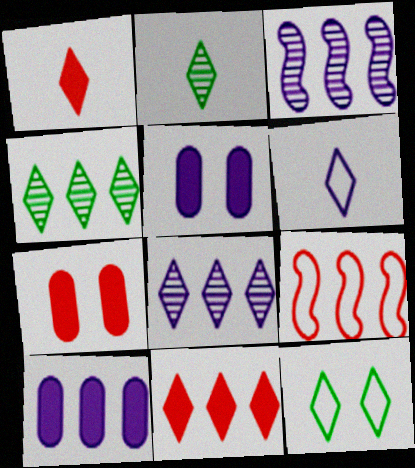[[1, 2, 6], 
[1, 8, 12], 
[2, 5, 9], 
[3, 5, 6], 
[4, 9, 10]]